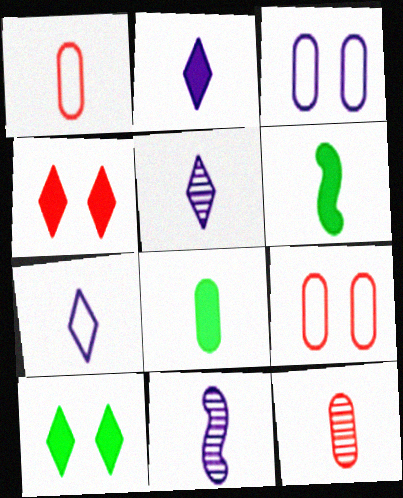[[1, 5, 6], 
[2, 5, 7], 
[6, 7, 12]]